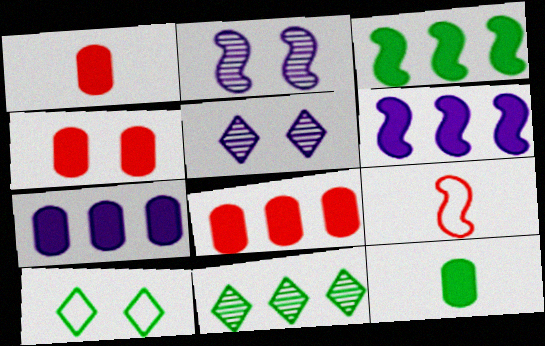[[1, 4, 8], 
[2, 3, 9], 
[2, 4, 10], 
[4, 7, 12]]